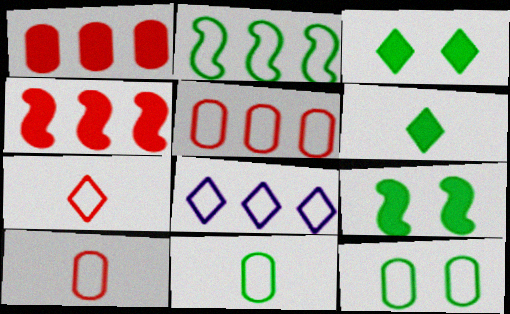[[2, 5, 8]]